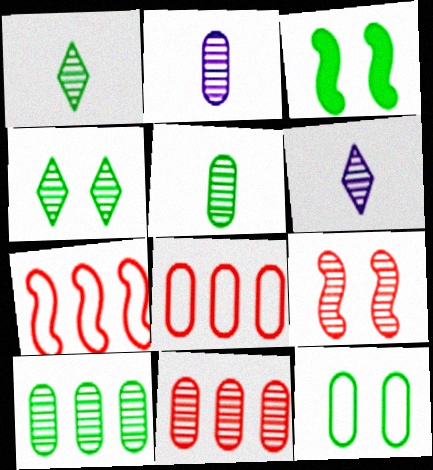[[3, 4, 12], 
[3, 6, 8], 
[6, 9, 10]]